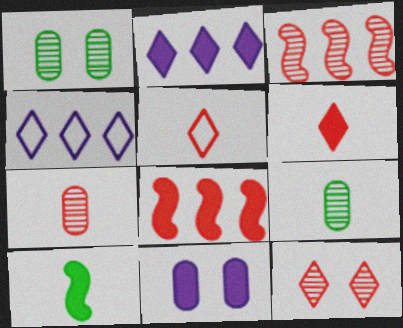[[3, 7, 12]]